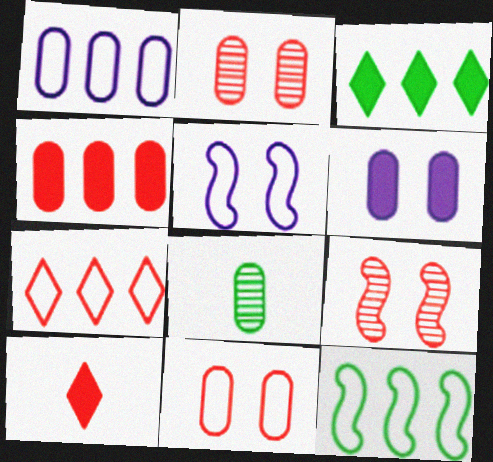[[1, 7, 12]]